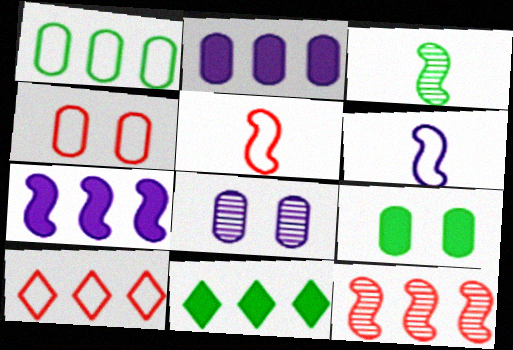[[4, 5, 10], 
[4, 8, 9], 
[5, 8, 11]]